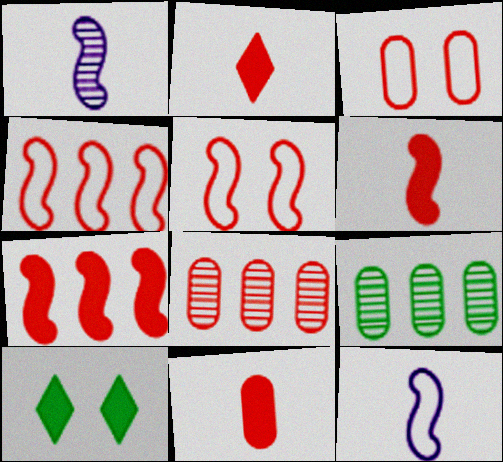[[2, 5, 8], 
[2, 6, 11], 
[3, 8, 11], 
[8, 10, 12]]